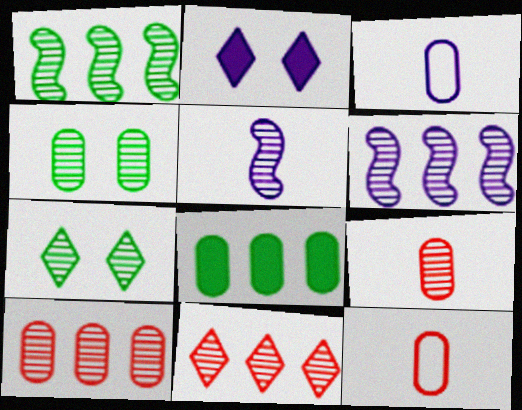[[1, 2, 12], 
[2, 3, 6], 
[4, 5, 11], 
[5, 7, 10], 
[6, 7, 9]]